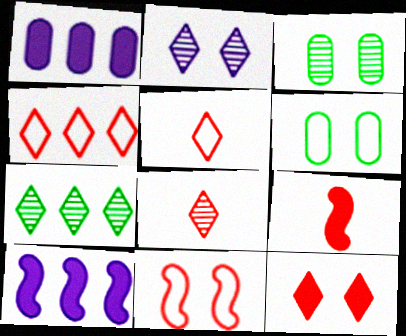[[2, 7, 8], 
[3, 5, 10], 
[4, 8, 12], 
[6, 8, 10]]